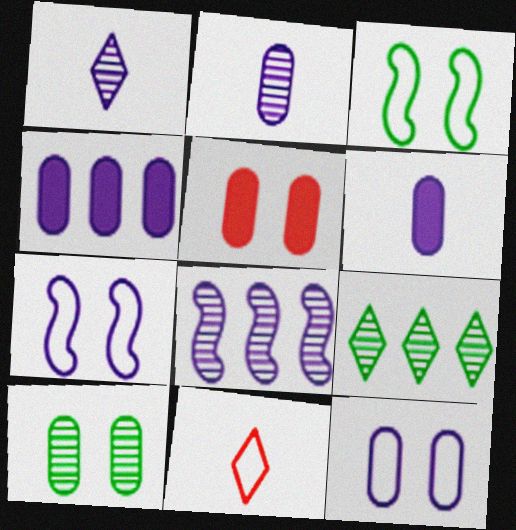[[1, 4, 7], 
[2, 4, 12], 
[5, 10, 12]]